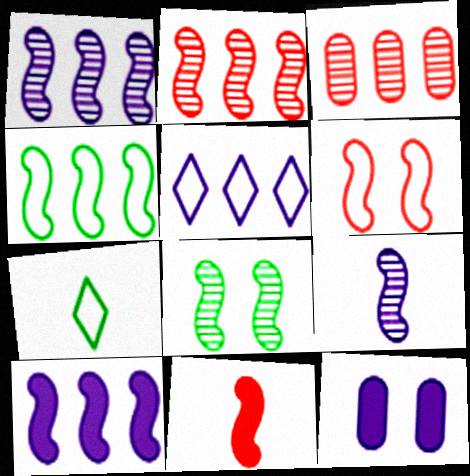[[2, 4, 10], 
[2, 6, 11], 
[2, 7, 12], 
[2, 8, 9], 
[5, 9, 12]]